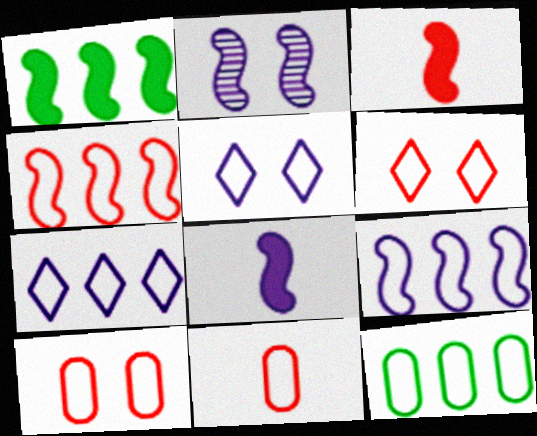[[2, 8, 9], 
[4, 6, 11], 
[4, 7, 12]]